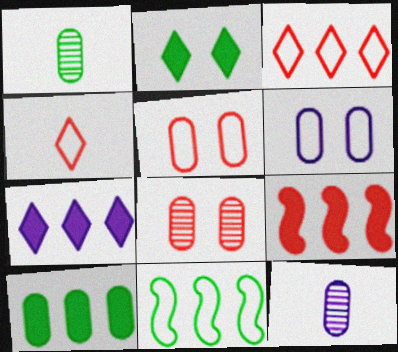[[1, 2, 11], 
[4, 6, 11], 
[4, 8, 9], 
[5, 10, 12], 
[7, 9, 10]]